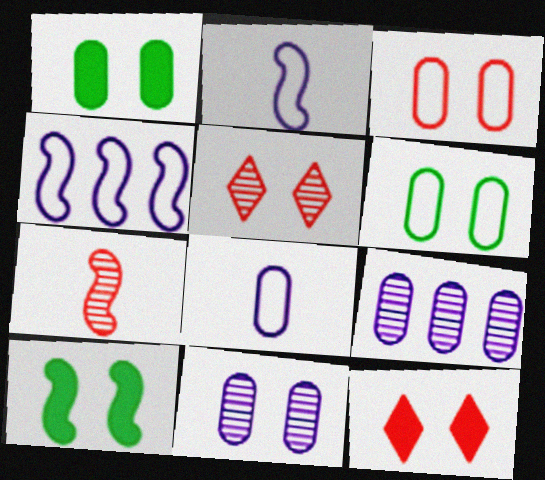[[1, 3, 11], 
[4, 7, 10]]